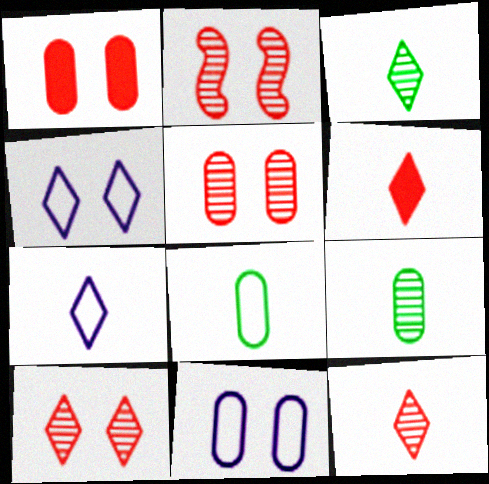[[2, 5, 10], 
[3, 6, 7]]